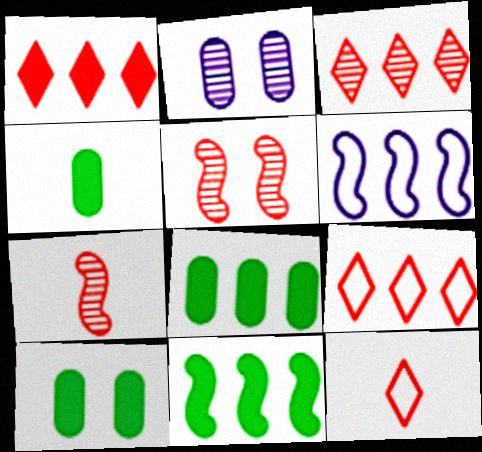[[1, 3, 9], 
[2, 11, 12], 
[3, 6, 8], 
[4, 8, 10]]